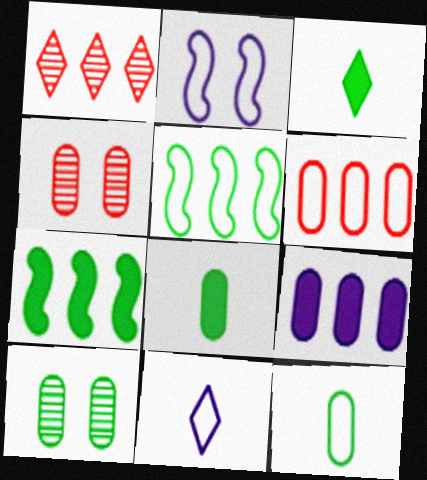[[1, 2, 8], 
[1, 5, 9], 
[3, 5, 10], 
[4, 7, 11], 
[4, 9, 12]]